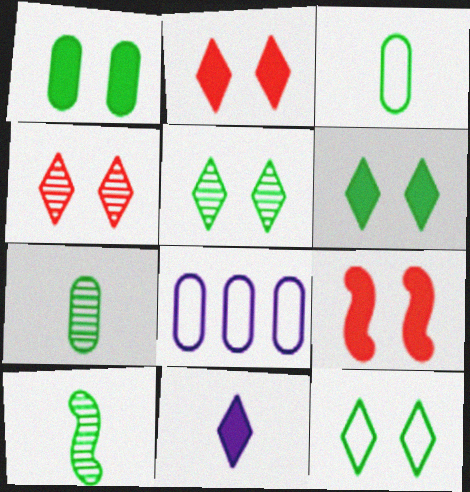[[2, 8, 10], 
[5, 6, 12]]